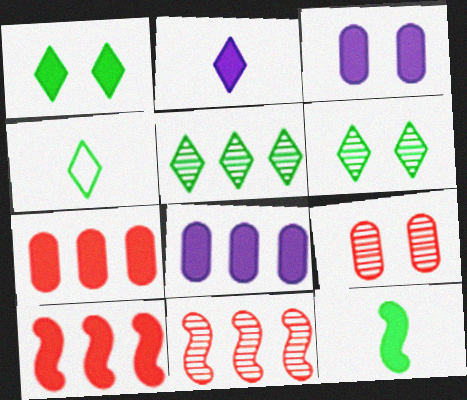[[1, 4, 5], 
[3, 4, 11]]